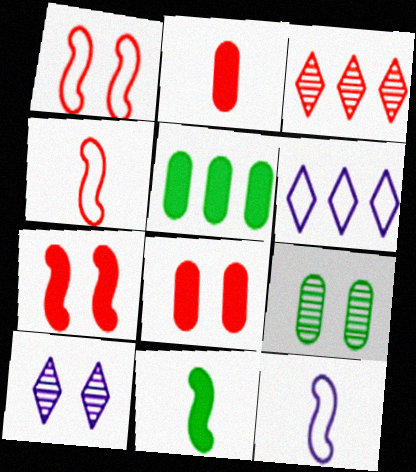[[1, 2, 3], 
[3, 4, 8], 
[4, 5, 10]]